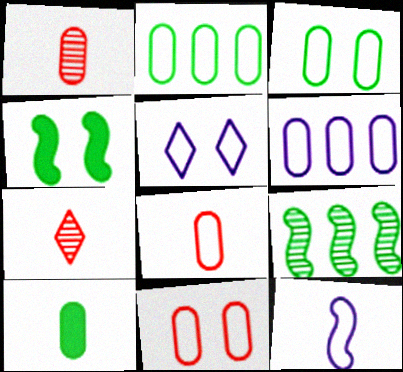[[3, 6, 8], 
[4, 6, 7], 
[5, 6, 12], 
[7, 10, 12]]